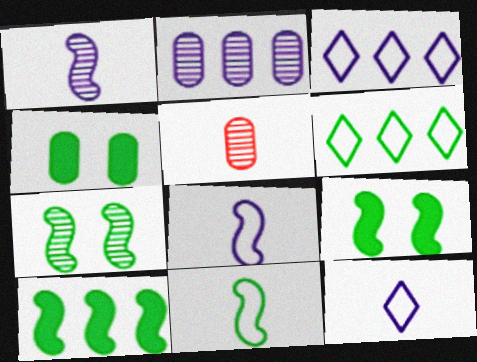[[3, 5, 9], 
[7, 10, 11]]